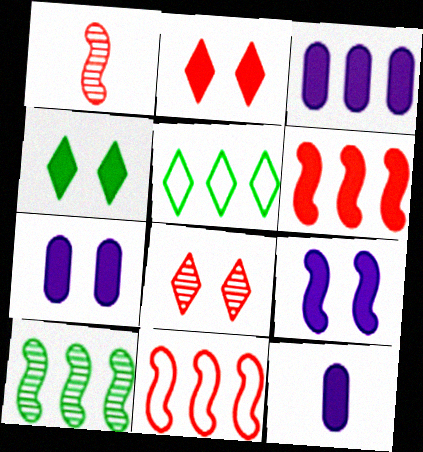[[1, 5, 7], 
[3, 7, 12], 
[4, 6, 12]]